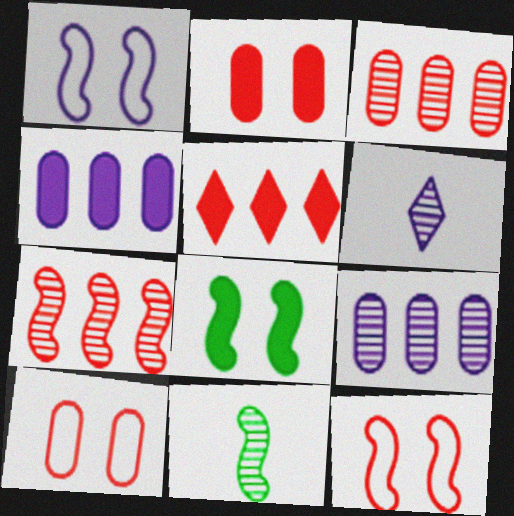[[1, 4, 6]]